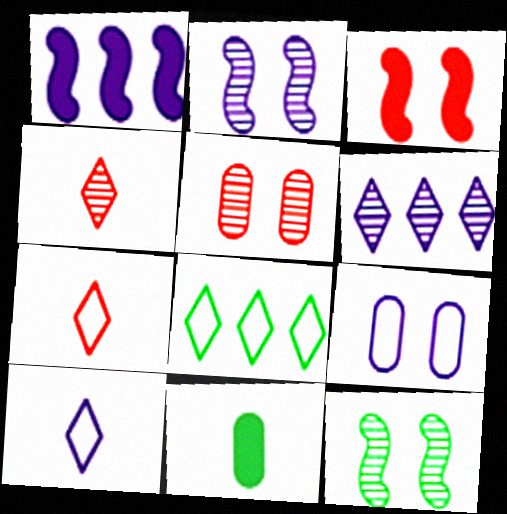[[8, 11, 12]]